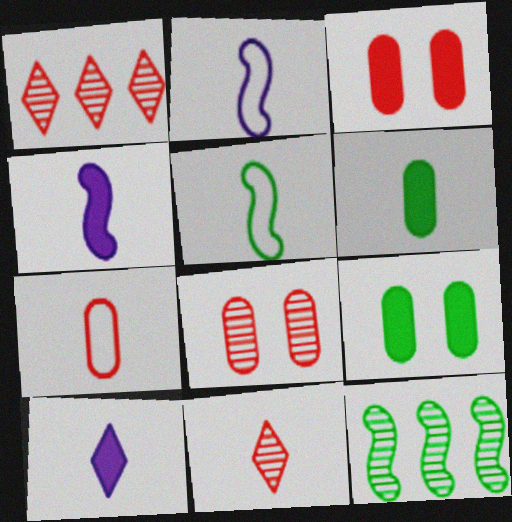[[1, 2, 9], 
[2, 6, 11]]